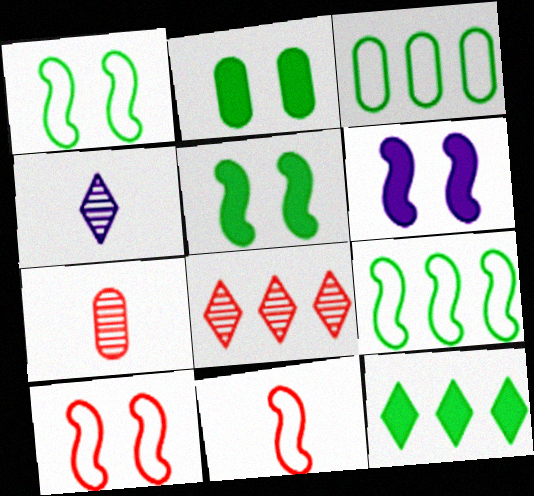[]